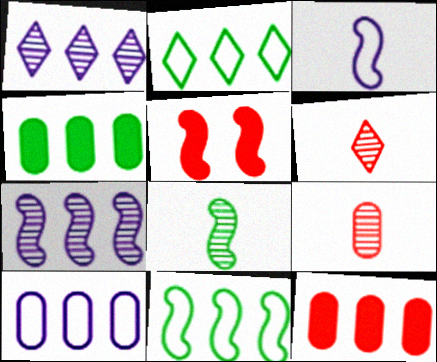[[1, 11, 12], 
[2, 7, 12]]